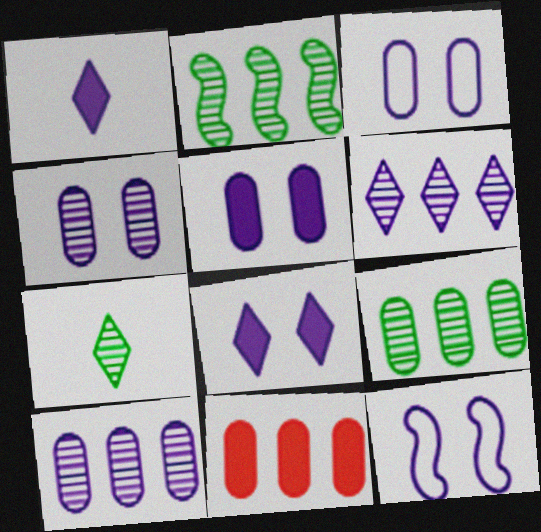[[1, 10, 12], 
[3, 4, 5], 
[4, 8, 12], 
[7, 11, 12]]